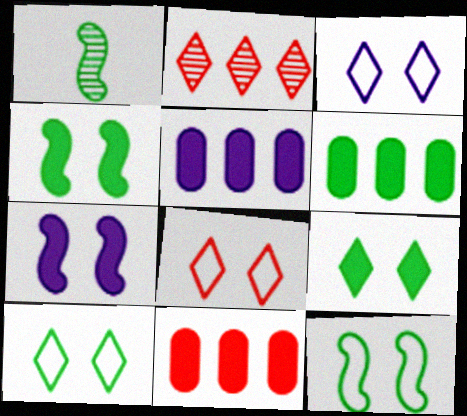[[1, 3, 11], 
[1, 5, 8], 
[1, 6, 10], 
[3, 8, 10], 
[5, 6, 11]]